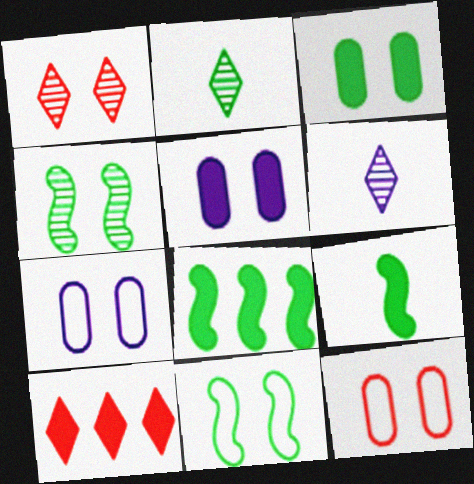[[1, 5, 11], 
[5, 9, 10], 
[6, 8, 12]]